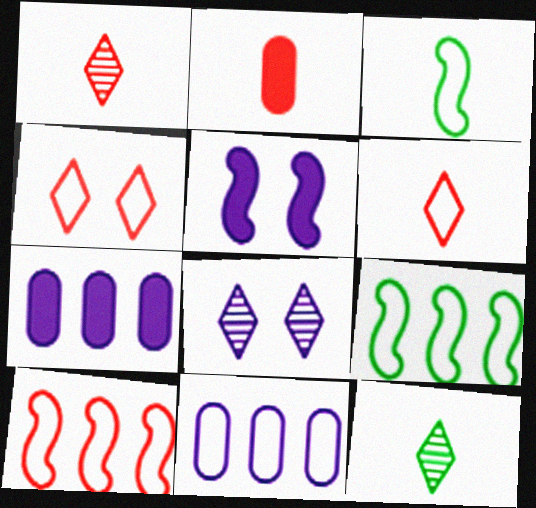[[2, 8, 9], 
[3, 4, 11]]